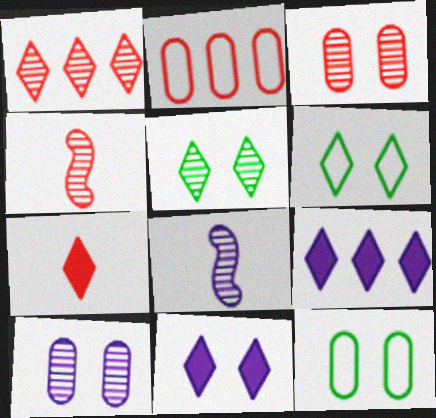[[1, 3, 4], 
[4, 9, 12]]